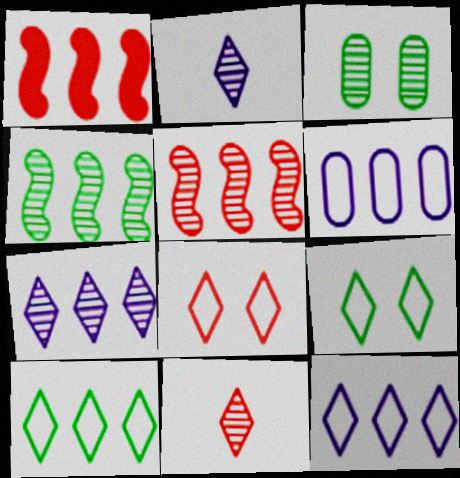[[2, 3, 5]]